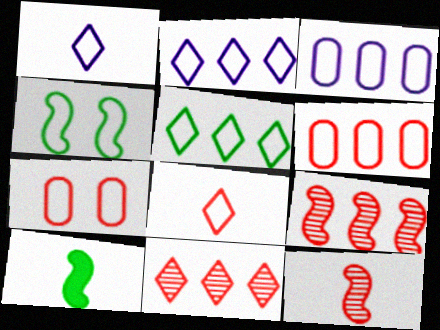[[1, 4, 6], 
[3, 4, 8]]